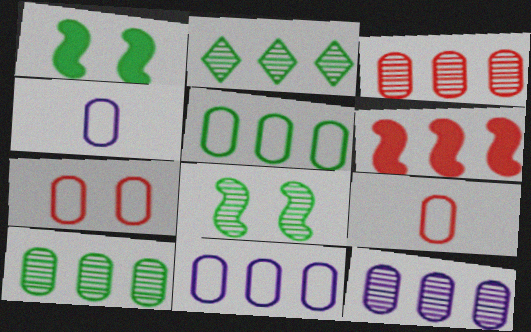[[2, 6, 11], 
[3, 10, 12], 
[4, 5, 7]]